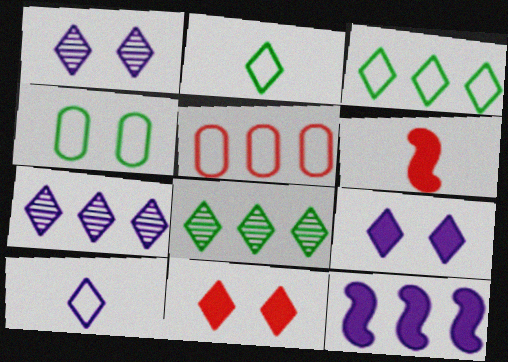[[2, 7, 11], 
[4, 6, 7], 
[5, 8, 12], 
[7, 9, 10], 
[8, 10, 11]]